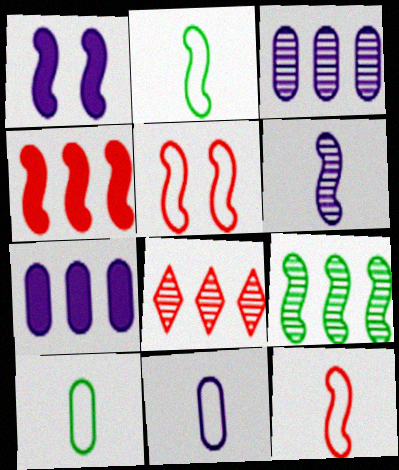[[1, 8, 10], 
[1, 9, 12], 
[3, 8, 9]]